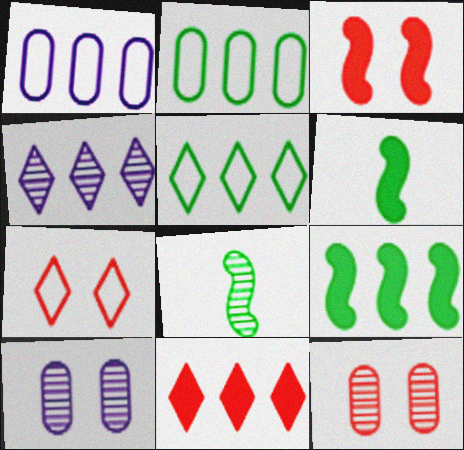[[3, 7, 12], 
[4, 5, 11], 
[4, 8, 12]]